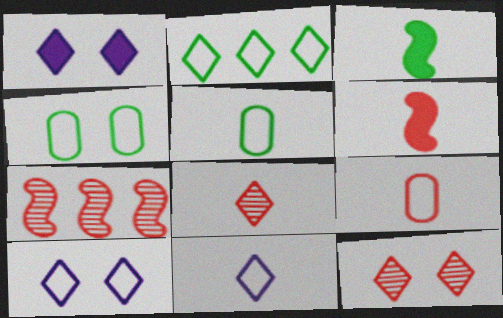[[1, 2, 8], 
[1, 5, 7], 
[6, 8, 9]]